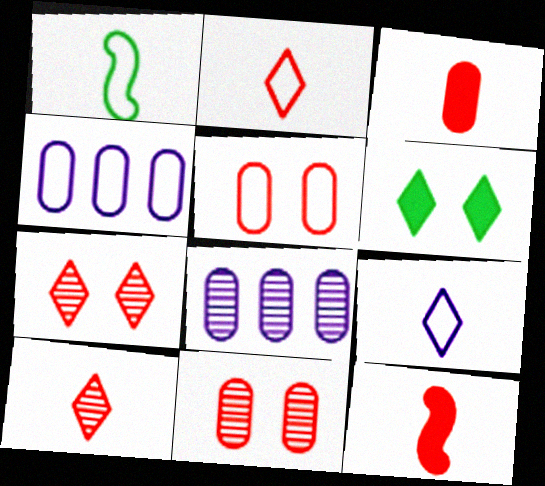[]